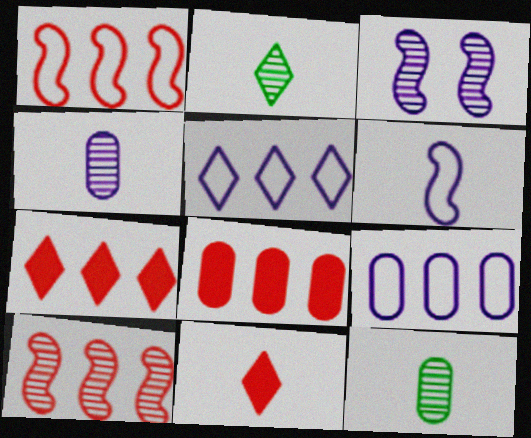[[6, 11, 12]]